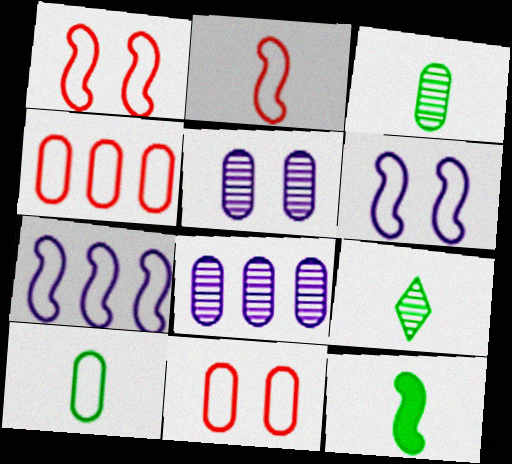[[9, 10, 12]]